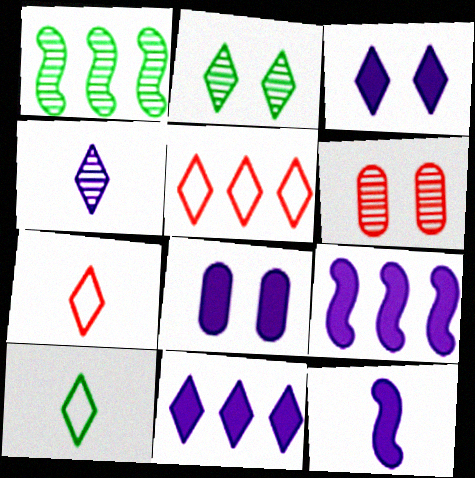[[1, 4, 6], 
[1, 7, 8], 
[2, 7, 11], 
[6, 9, 10], 
[8, 11, 12]]